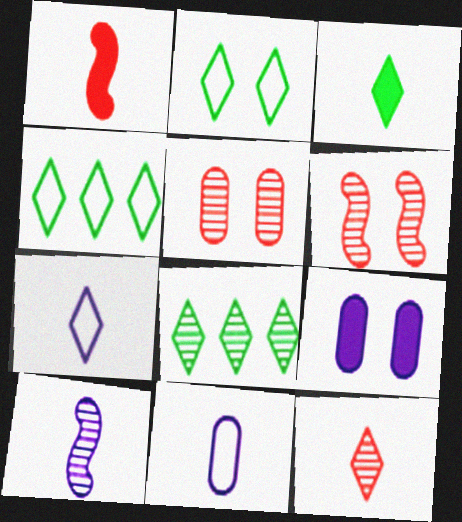[[2, 3, 8], 
[2, 6, 9], 
[3, 7, 12], 
[5, 8, 10]]